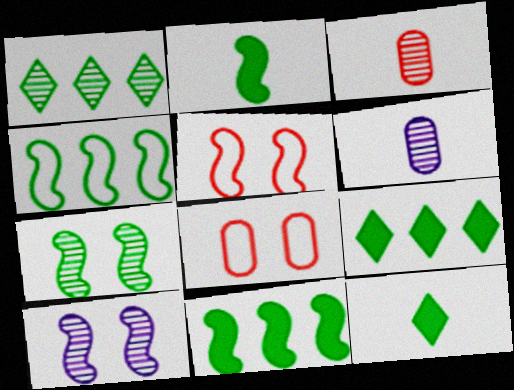[[1, 3, 10], 
[2, 4, 7], 
[5, 6, 9]]